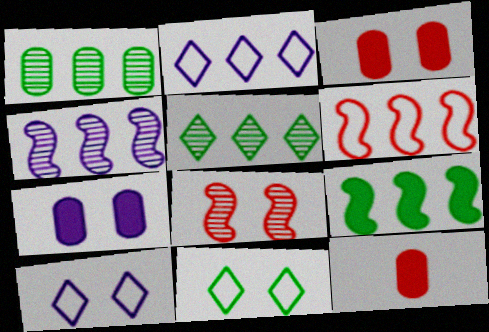[[4, 6, 9], 
[4, 11, 12], 
[7, 8, 11]]